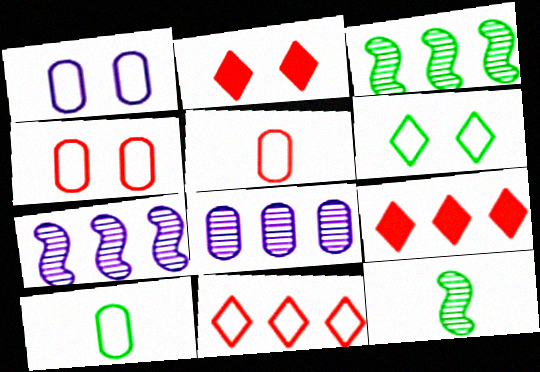[[1, 9, 12], 
[2, 7, 10]]